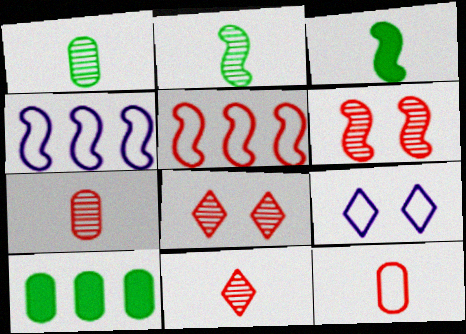[[3, 4, 6]]